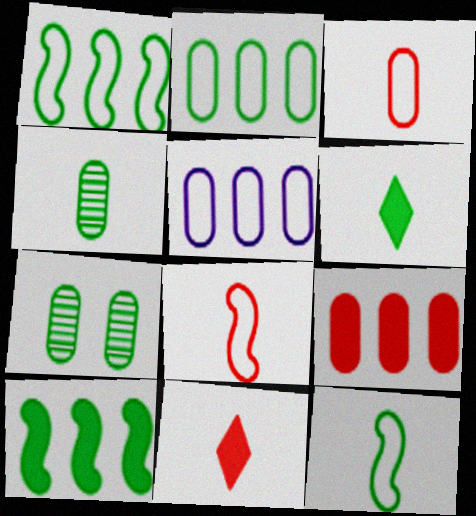[[1, 6, 7], 
[4, 6, 12]]